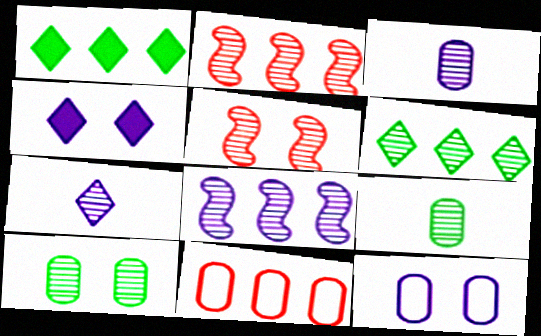[[1, 8, 11], 
[2, 7, 10], 
[3, 5, 6]]